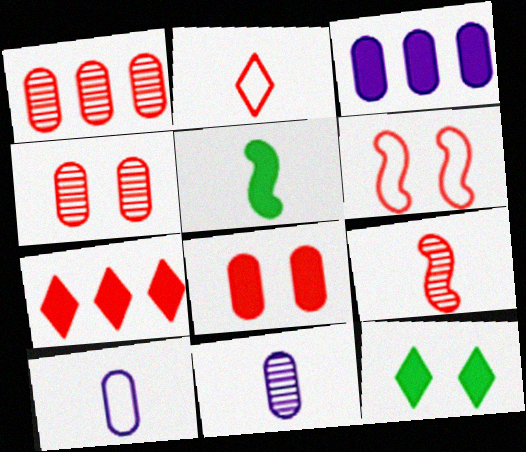[[2, 5, 11]]